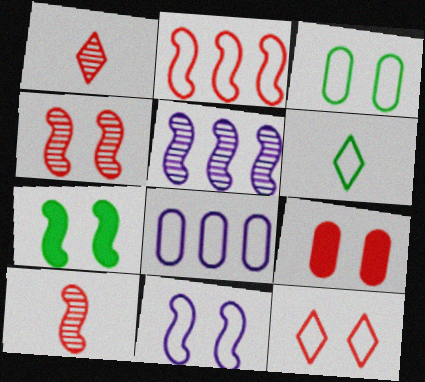[[1, 2, 9], 
[1, 7, 8], 
[3, 11, 12], 
[4, 7, 11], 
[4, 9, 12], 
[5, 6, 9]]